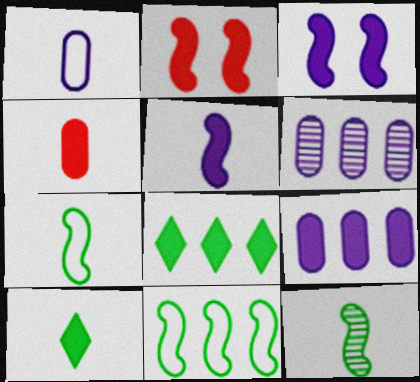[[2, 9, 10], 
[3, 4, 8], 
[4, 5, 10]]